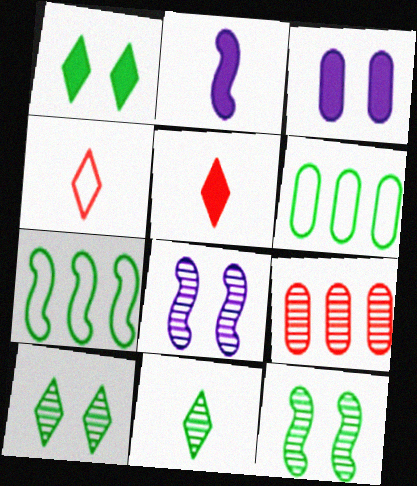[[5, 6, 8], 
[8, 9, 11]]